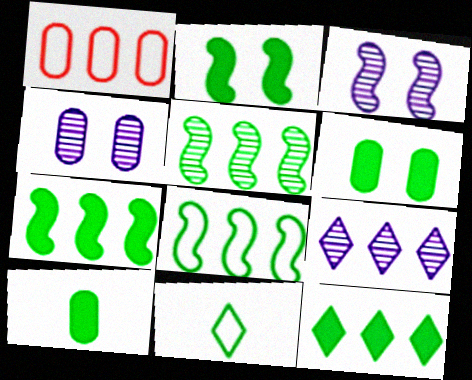[[1, 4, 10], 
[1, 7, 9], 
[2, 10, 12], 
[5, 6, 11], 
[5, 7, 8]]